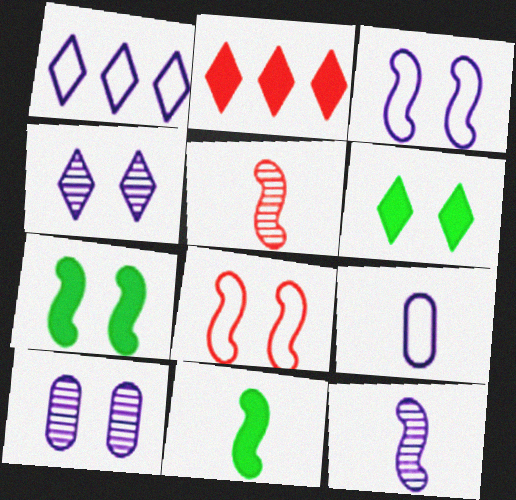[[1, 3, 9], 
[6, 8, 10]]